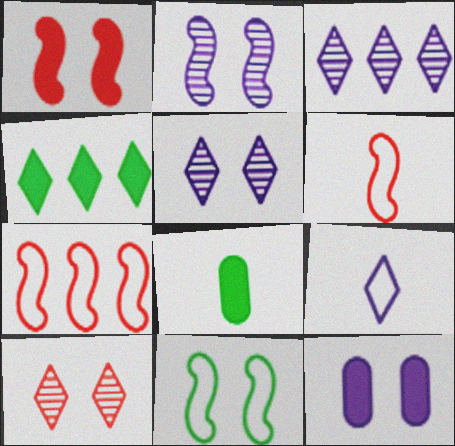[[1, 2, 11], 
[4, 9, 10], 
[5, 7, 8], 
[10, 11, 12]]